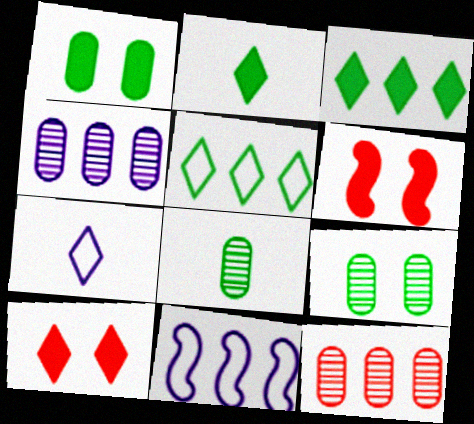[[3, 11, 12], 
[8, 10, 11]]